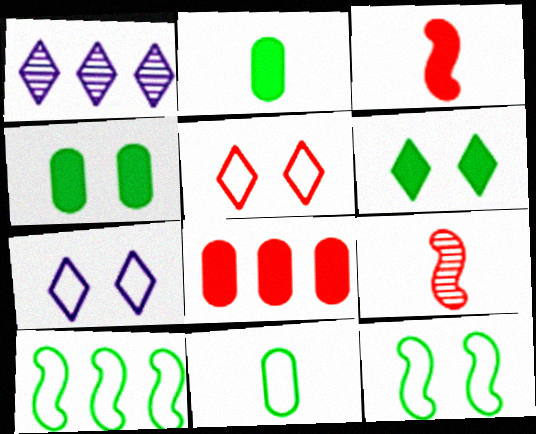[[1, 8, 10], 
[5, 8, 9]]